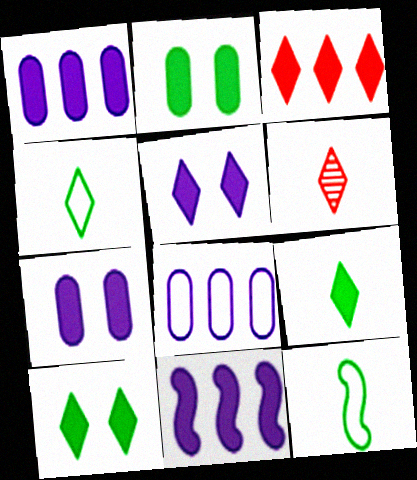[[3, 5, 9]]